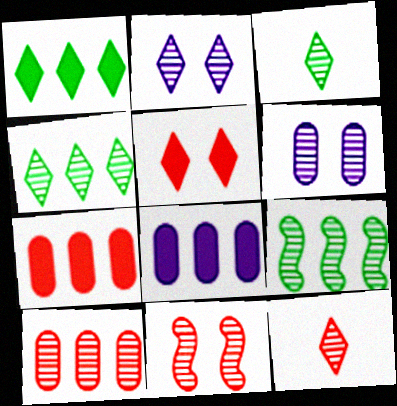[[2, 4, 12], 
[6, 9, 12], 
[10, 11, 12]]